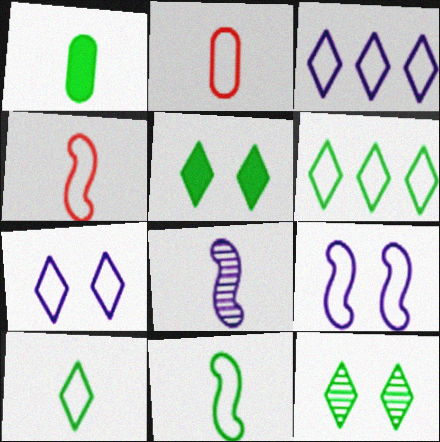[[2, 6, 9]]